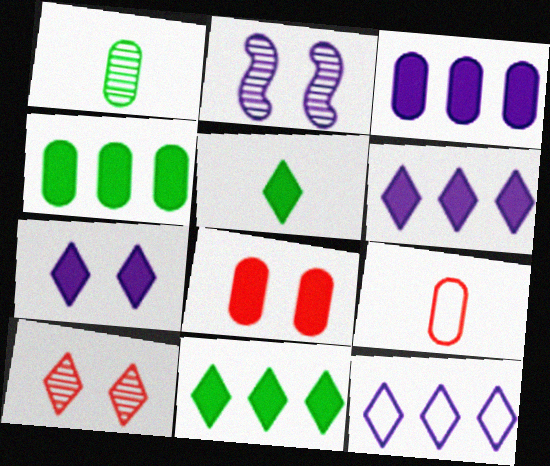[[2, 9, 11], 
[5, 10, 12]]